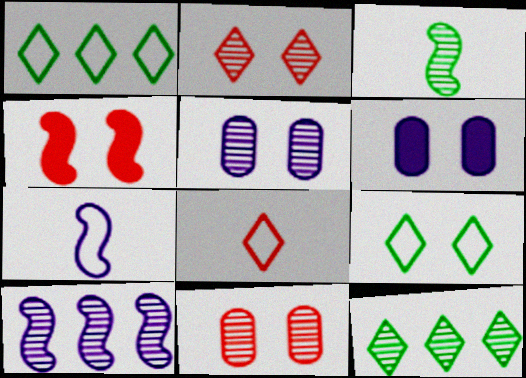[[4, 5, 9]]